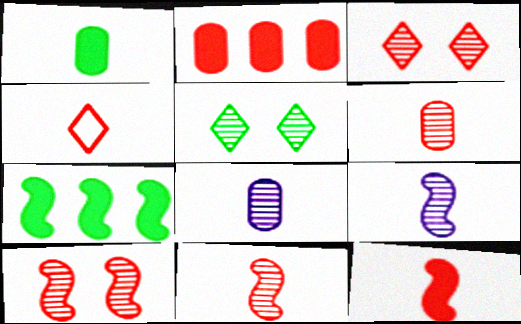[[1, 4, 9], 
[2, 4, 10], 
[4, 6, 12]]